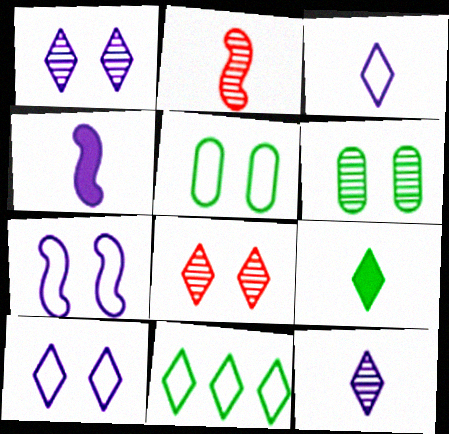[]